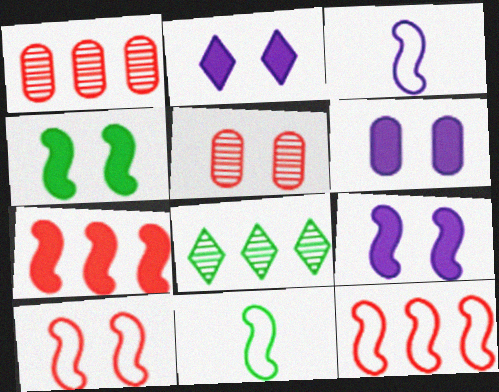[[1, 2, 11], 
[2, 6, 9]]